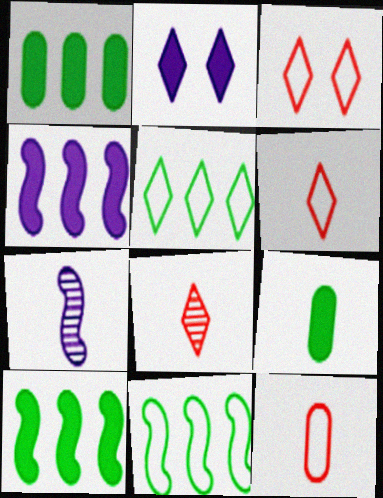[[1, 3, 7], 
[2, 5, 8], 
[6, 7, 9]]